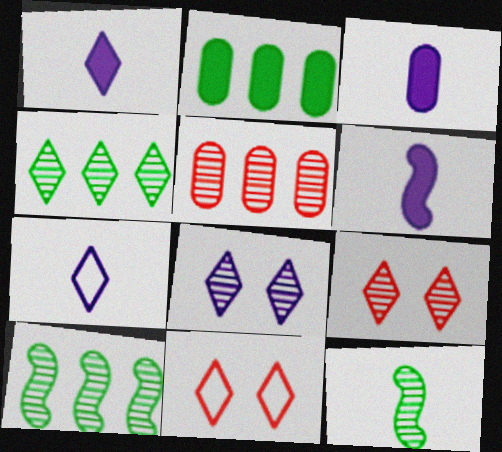[[1, 3, 6], 
[1, 4, 11], 
[3, 10, 11], 
[5, 8, 12]]